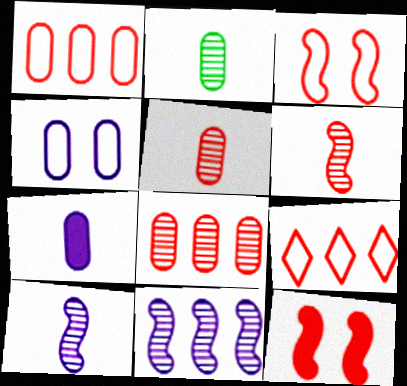[[5, 9, 12]]